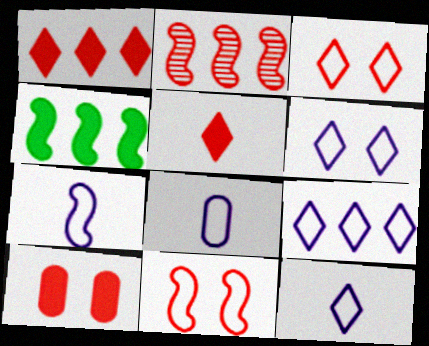[[6, 9, 12], 
[7, 8, 12]]